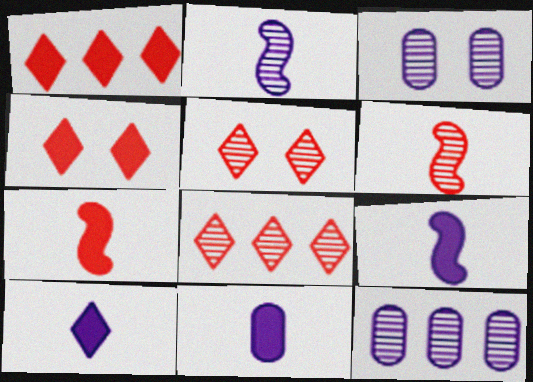[[9, 10, 11]]